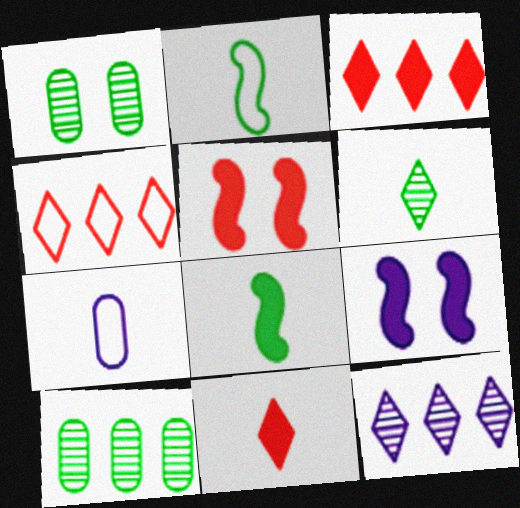[[7, 9, 12]]